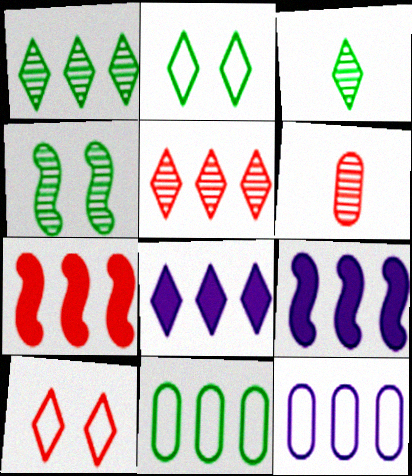[[1, 7, 12], 
[2, 6, 9], 
[3, 8, 10], 
[5, 9, 11], 
[6, 7, 10]]